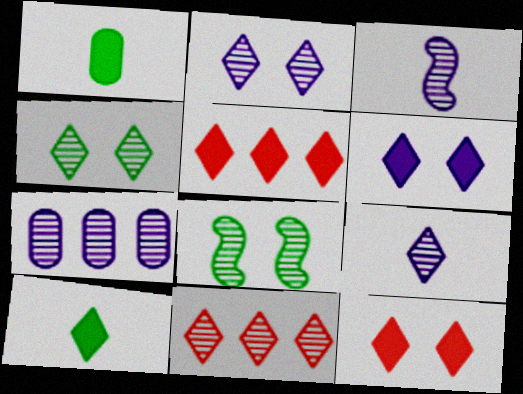[[2, 3, 7], 
[4, 9, 11], 
[5, 6, 10]]